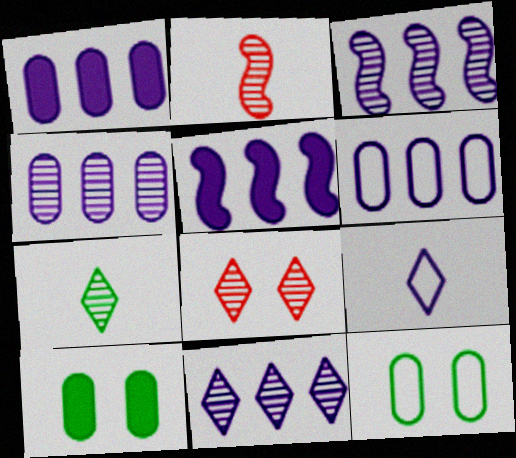[[1, 4, 6], 
[3, 4, 11], 
[5, 6, 11], 
[7, 8, 11]]